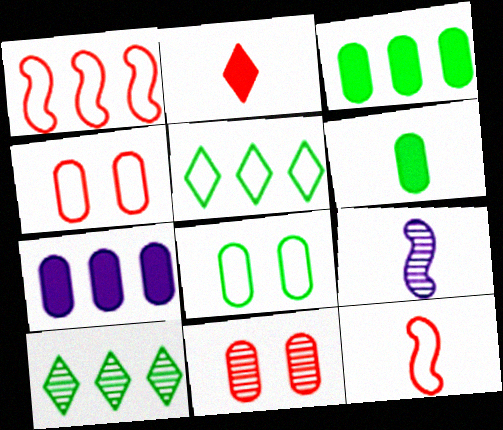[[1, 2, 11], 
[1, 7, 10], 
[9, 10, 11]]